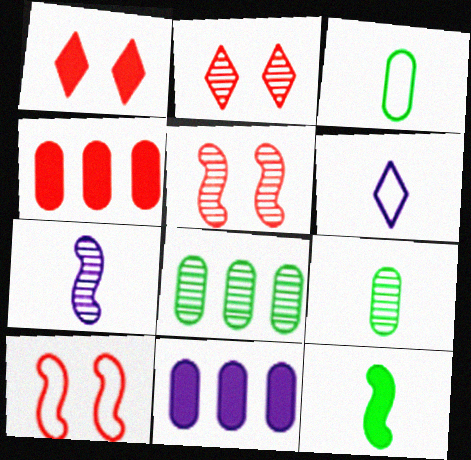[[1, 11, 12], 
[2, 7, 8]]